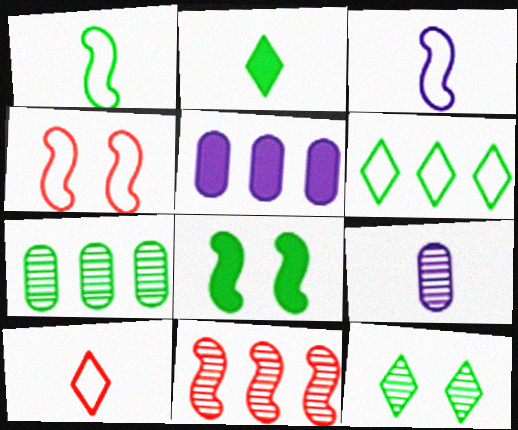[[2, 6, 12], 
[3, 8, 11], 
[5, 6, 11], 
[9, 11, 12]]